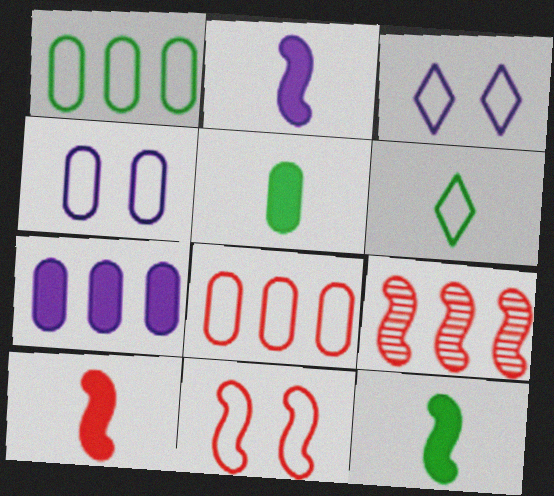[[2, 10, 12], 
[3, 5, 9], 
[9, 10, 11]]